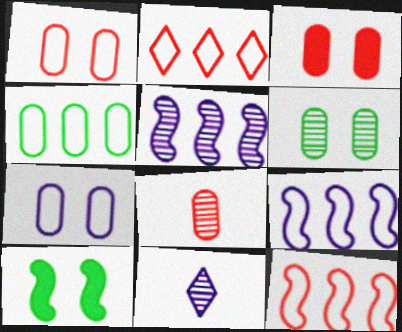[[2, 4, 9], 
[3, 6, 7]]